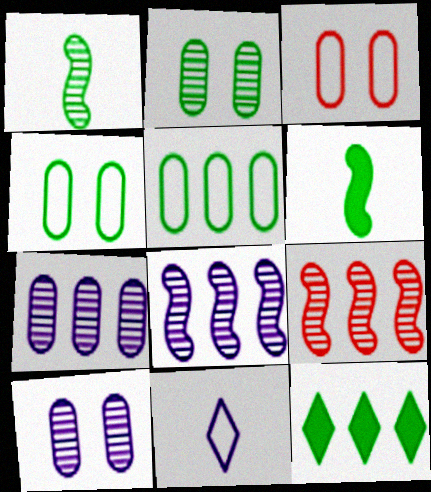[[1, 4, 12]]